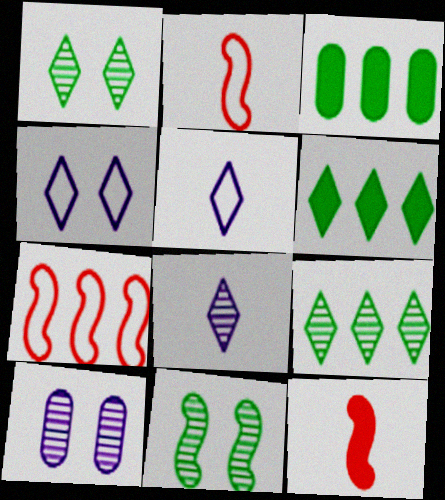[[2, 6, 10]]